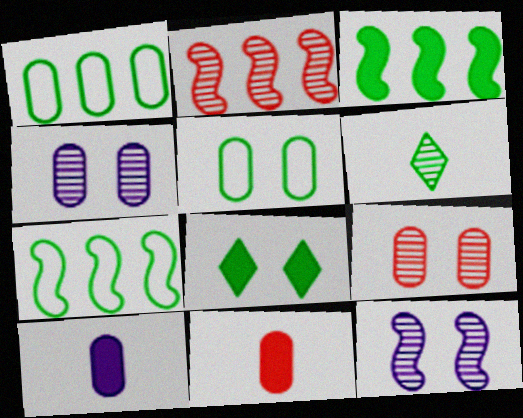[[1, 4, 11], 
[1, 9, 10], 
[2, 4, 6], 
[3, 5, 6]]